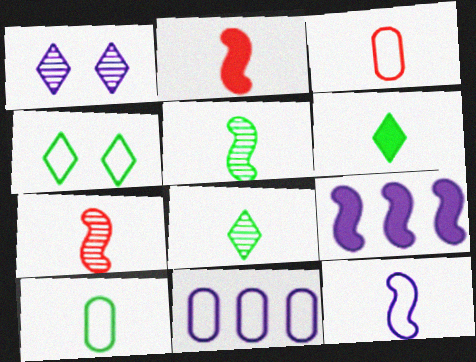[[2, 5, 12], 
[5, 6, 10]]